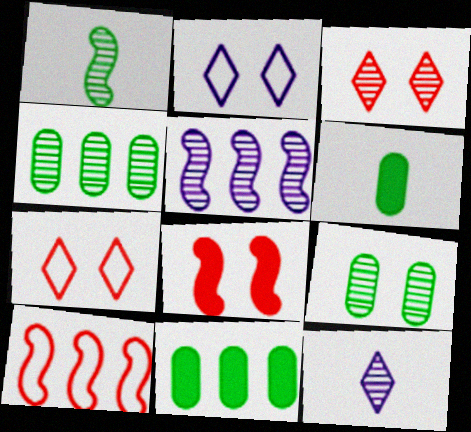[[2, 8, 9], 
[5, 6, 7]]